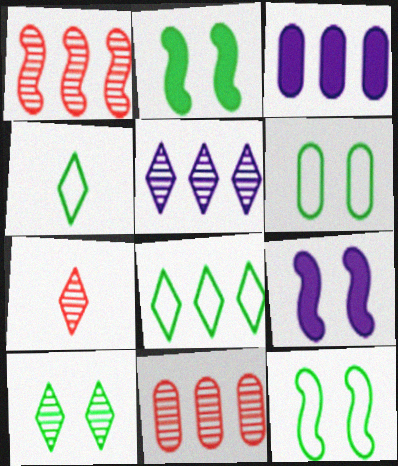[[1, 3, 8], 
[2, 6, 10], 
[3, 7, 12], 
[4, 9, 11], 
[5, 7, 10]]